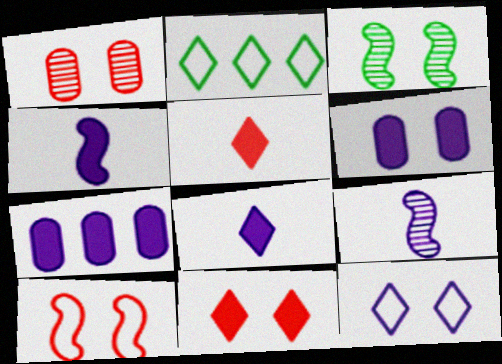[[1, 2, 4], 
[1, 10, 11], 
[7, 9, 12]]